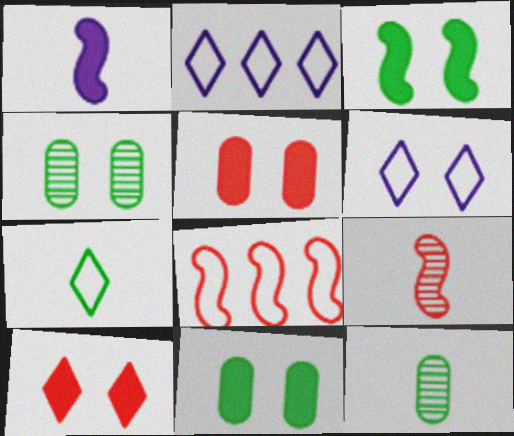[[2, 9, 11]]